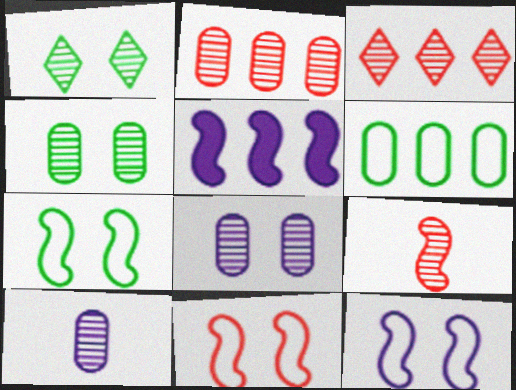[[2, 4, 10], 
[3, 5, 6], 
[5, 7, 9], 
[7, 11, 12]]